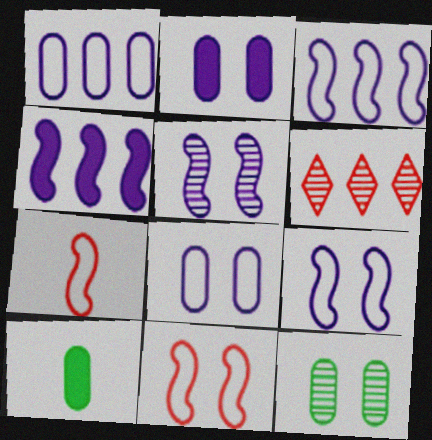[[6, 9, 10]]